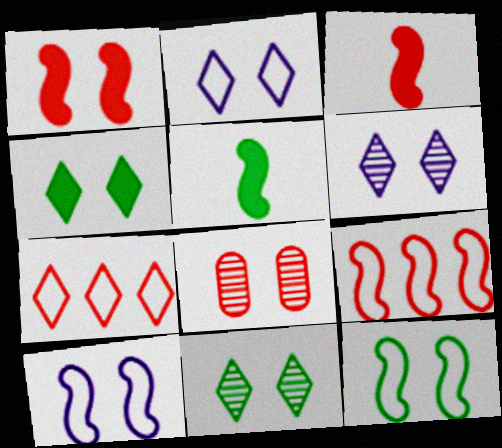[[3, 7, 8], 
[4, 8, 10]]